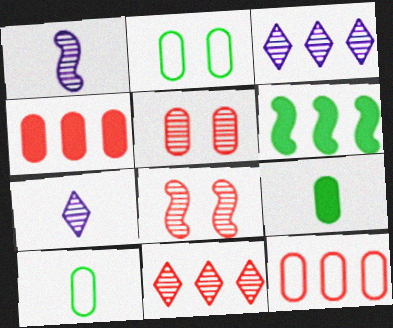[[3, 6, 12]]